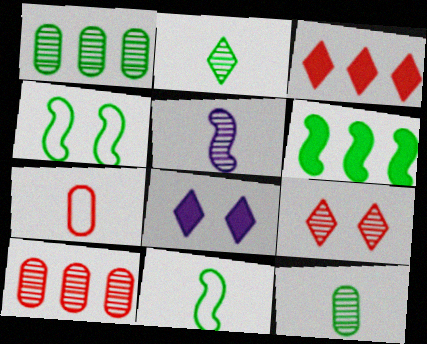[[1, 5, 9], 
[8, 10, 11]]